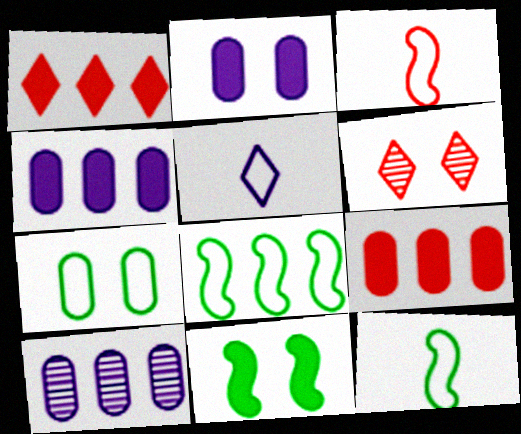[[1, 8, 10], 
[3, 6, 9], 
[4, 6, 12]]